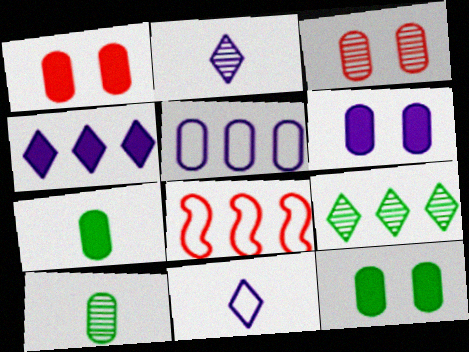[[1, 5, 10], 
[1, 6, 12], 
[2, 8, 12], 
[3, 5, 7]]